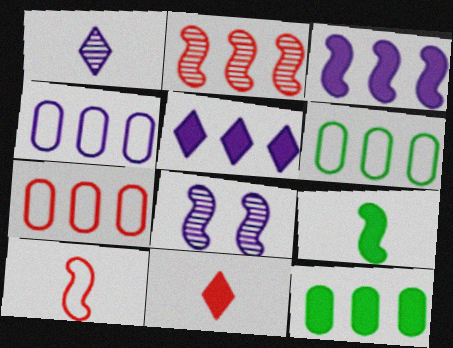[[2, 5, 6], 
[4, 6, 7], 
[6, 8, 11]]